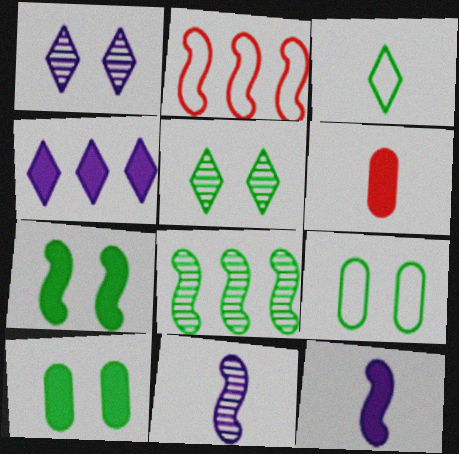[[2, 7, 11], 
[3, 6, 11], 
[3, 8, 10], 
[4, 6, 7], 
[5, 7, 9]]